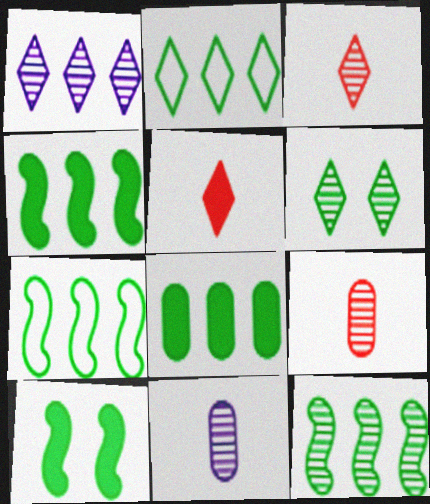[[1, 3, 6], 
[2, 8, 12], 
[4, 7, 12]]